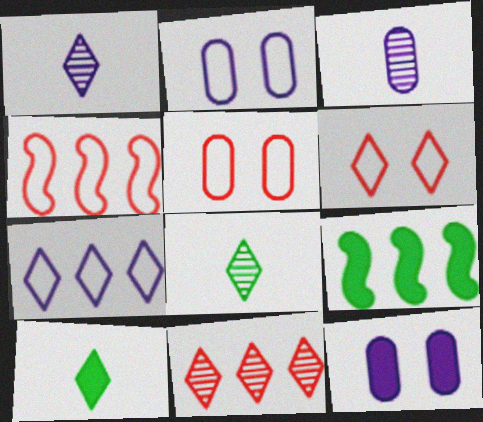[[1, 5, 9], 
[3, 6, 9], 
[4, 8, 12]]